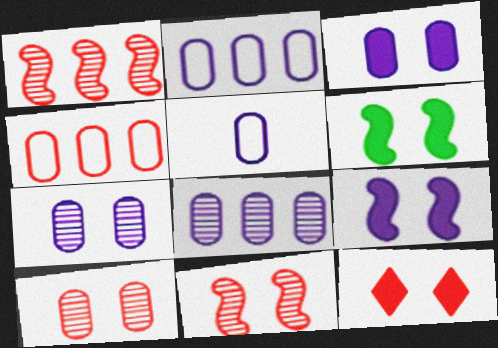[[3, 5, 8], 
[3, 6, 12]]